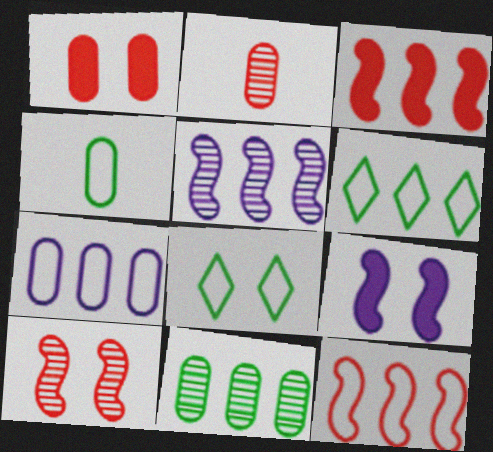[[2, 6, 9], 
[6, 7, 12]]